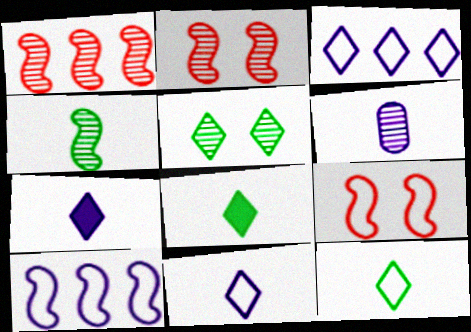[[1, 5, 6]]